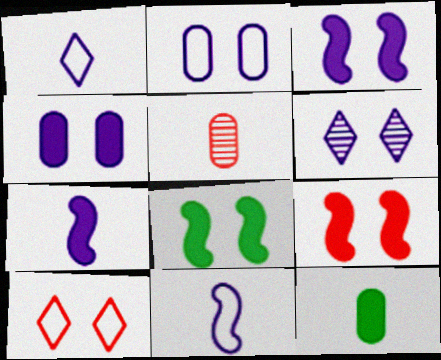[[2, 3, 6], 
[3, 8, 9]]